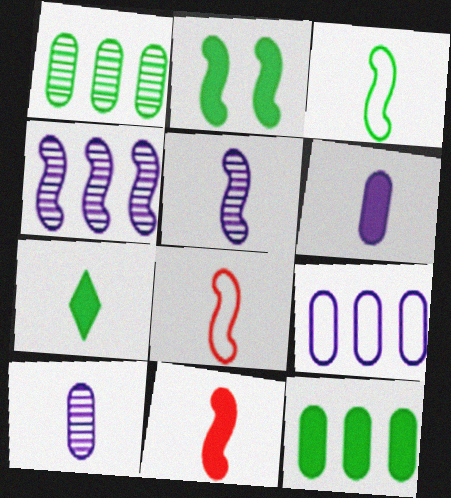[[2, 4, 8], 
[2, 7, 12], 
[3, 5, 11], 
[6, 7, 11], 
[7, 8, 10]]